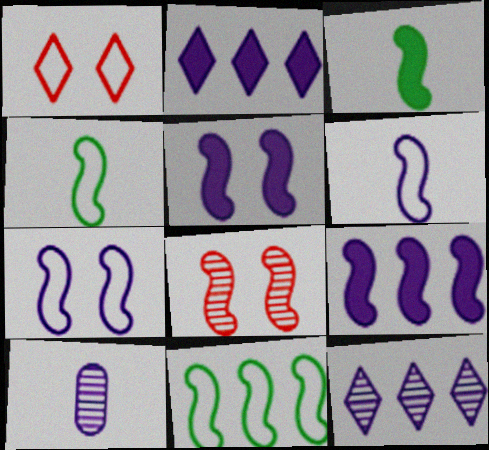[[2, 7, 10], 
[4, 8, 9]]